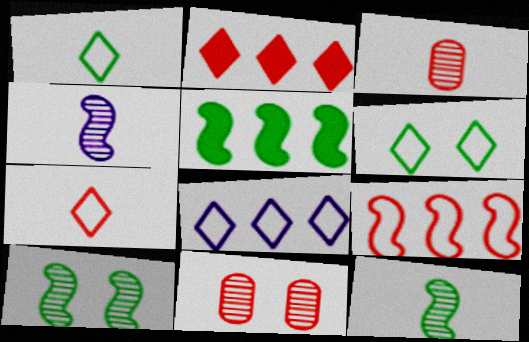[[6, 7, 8]]